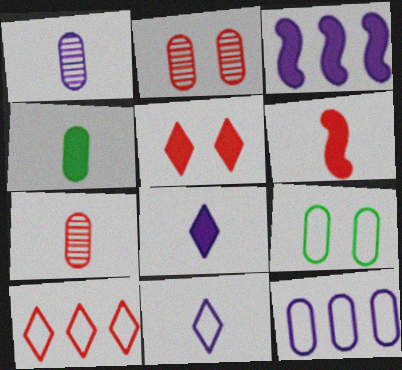[[2, 4, 12], 
[2, 6, 10], 
[3, 4, 5], 
[4, 6, 8]]